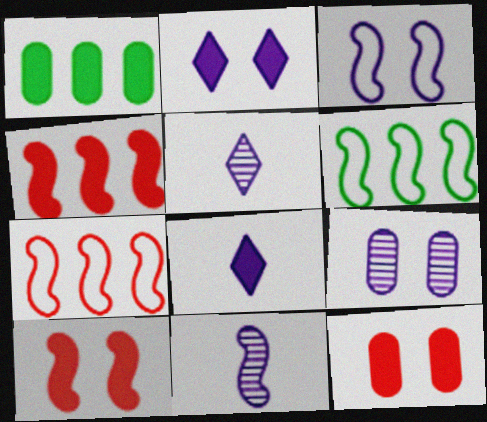[[1, 8, 10], 
[2, 3, 9], 
[5, 6, 12], 
[6, 10, 11]]